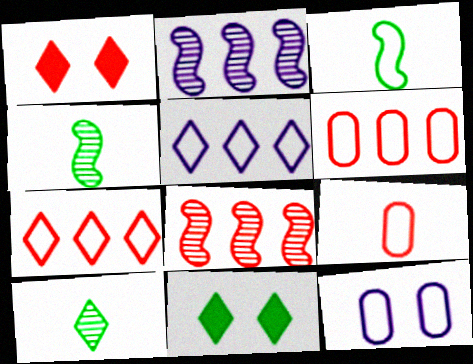[[1, 5, 10], 
[1, 8, 9], 
[2, 9, 11], 
[3, 7, 12]]